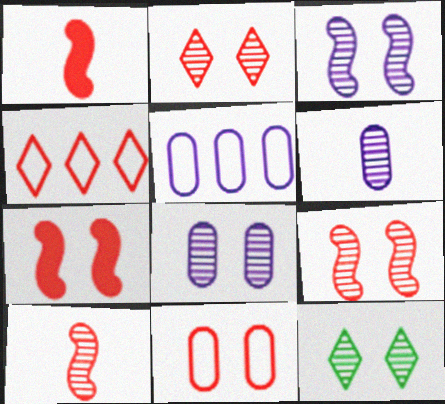[[1, 5, 12], 
[2, 7, 11], 
[8, 9, 12]]